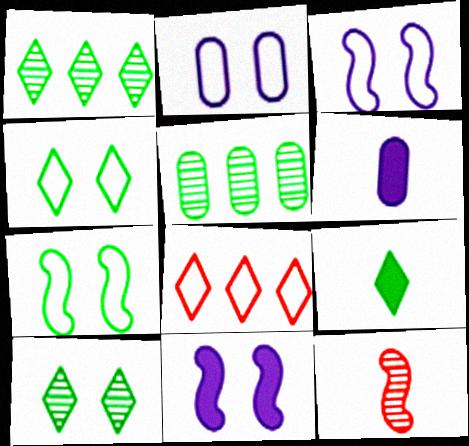[[1, 4, 9], 
[5, 7, 9]]